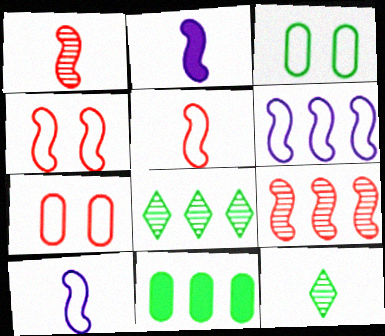[[2, 7, 8]]